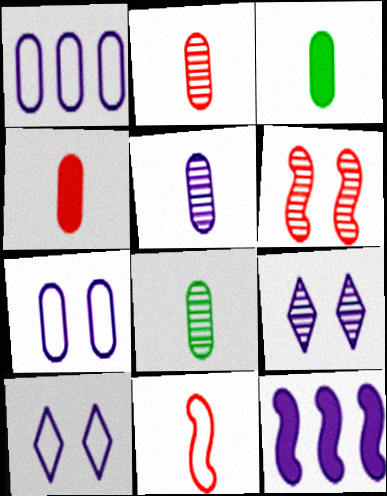[[2, 5, 8], 
[5, 10, 12]]